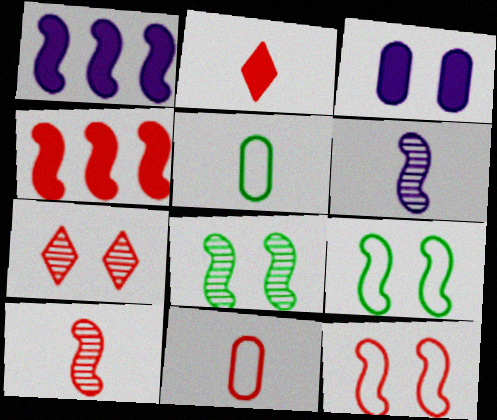[[1, 5, 7], 
[1, 9, 10], 
[2, 5, 6], 
[2, 10, 11], 
[3, 7, 9], 
[4, 6, 9], 
[4, 7, 11], 
[4, 10, 12]]